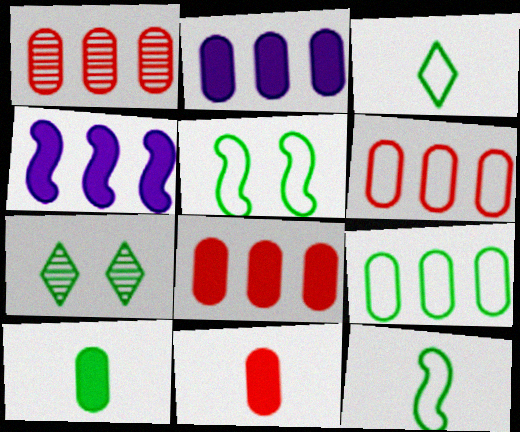[[1, 2, 9], 
[1, 6, 8], 
[3, 5, 9]]